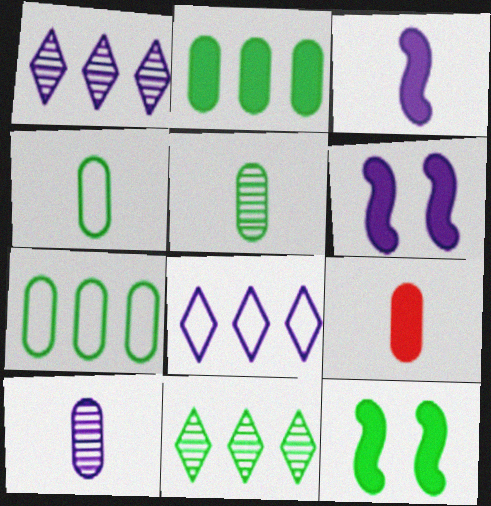[[4, 9, 10], 
[4, 11, 12], 
[6, 8, 10]]